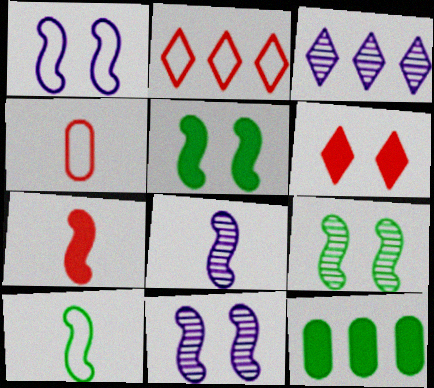[[3, 4, 5], 
[7, 8, 10]]